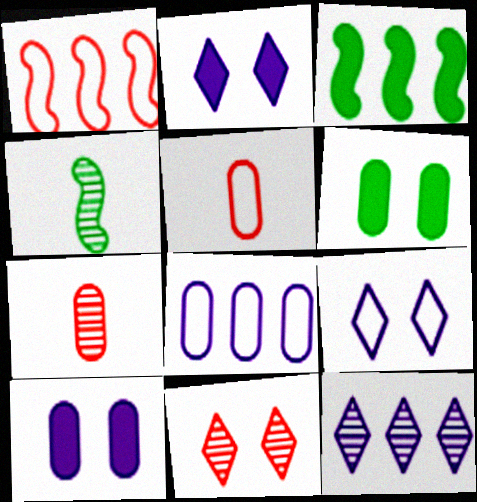[[3, 7, 9], 
[6, 7, 8]]